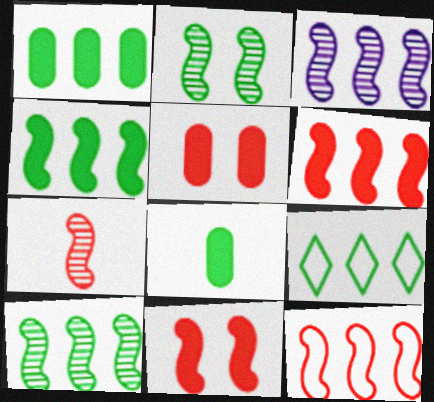[[1, 9, 10], 
[2, 3, 7], 
[2, 8, 9], 
[3, 4, 12], 
[7, 11, 12]]